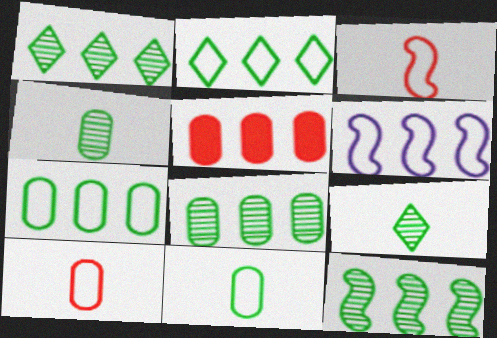[[1, 5, 6], 
[1, 8, 12]]